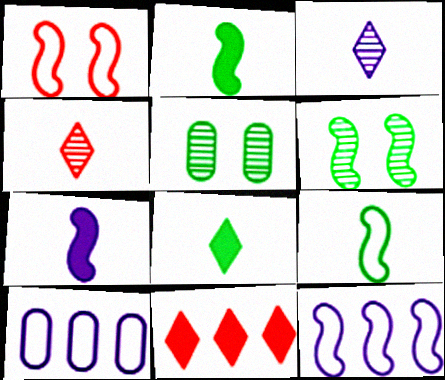[[1, 9, 12]]